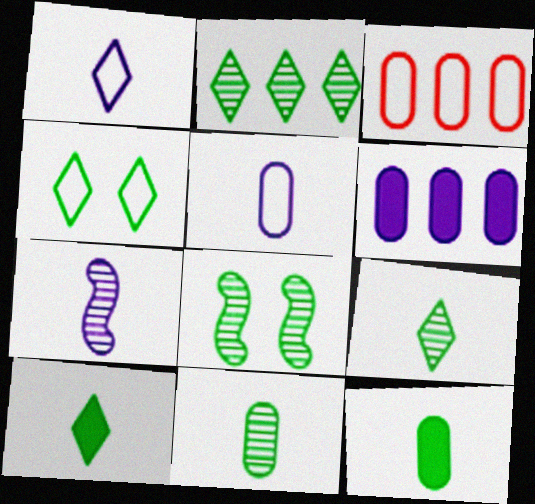[[2, 4, 10], 
[2, 8, 11]]